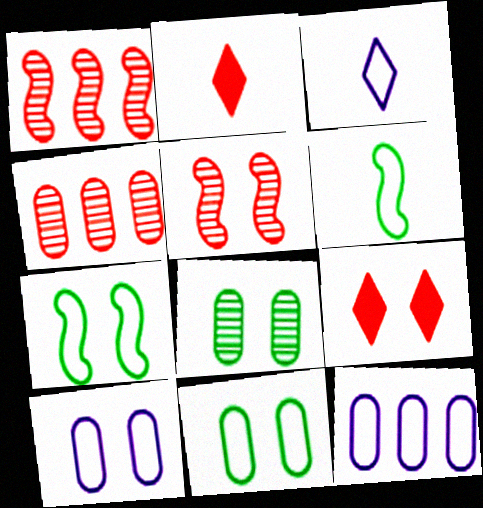[]